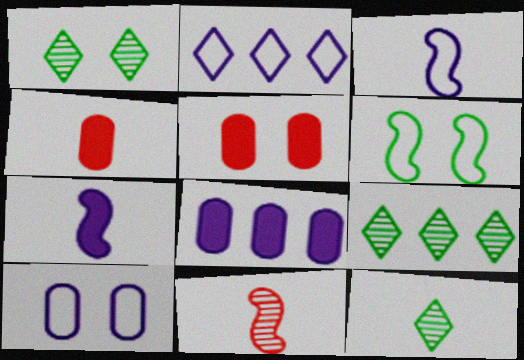[[1, 9, 12], 
[2, 3, 10], 
[3, 4, 12], 
[3, 5, 9]]